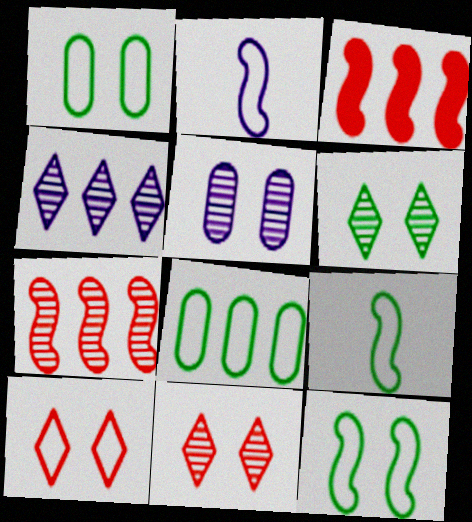[[2, 8, 10], 
[3, 4, 8]]